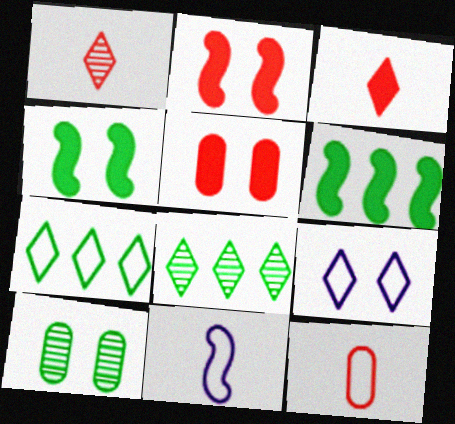[[2, 9, 10], 
[3, 8, 9], 
[5, 8, 11]]